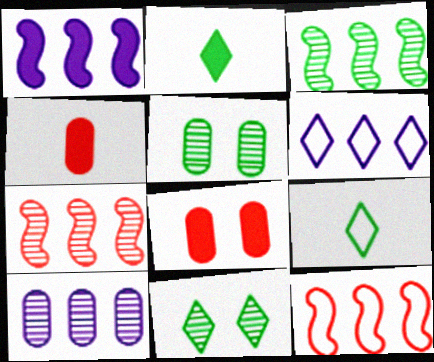[[1, 2, 8], 
[1, 3, 12], 
[1, 6, 10]]